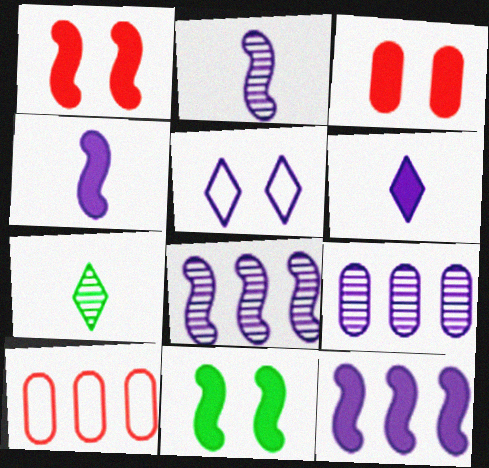[[4, 5, 9]]